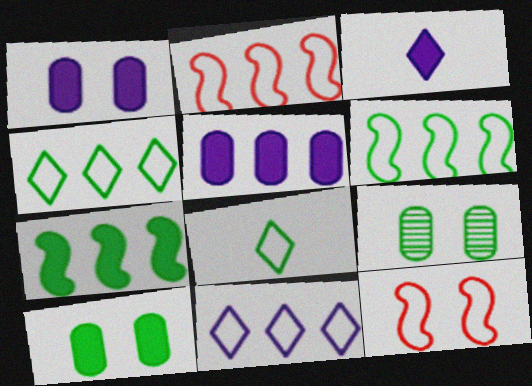[[2, 3, 9], 
[7, 8, 9]]